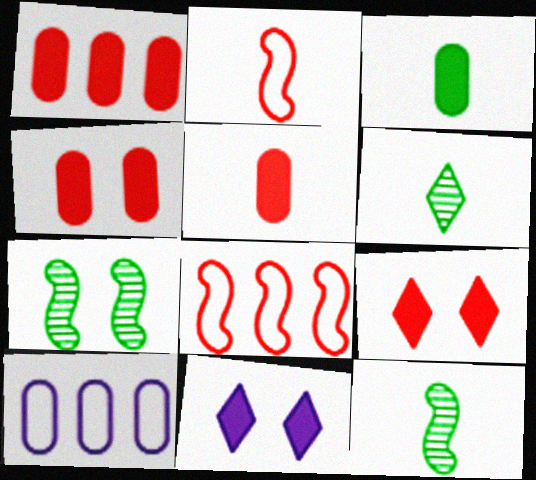[[1, 4, 5], 
[9, 10, 12]]